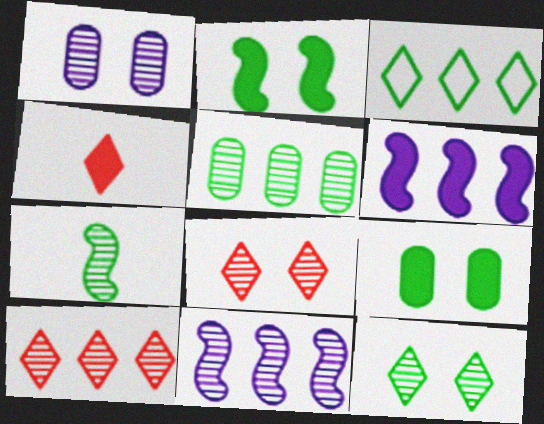[[1, 7, 10], 
[3, 7, 9], 
[4, 6, 9], 
[5, 7, 12], 
[5, 10, 11]]